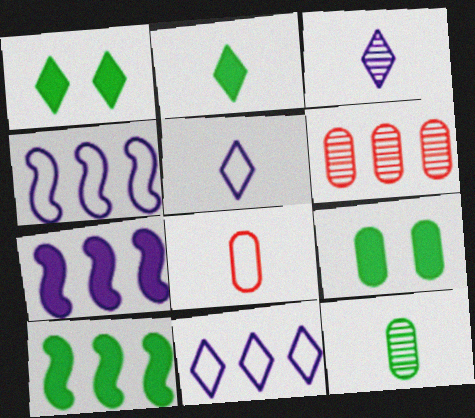[[2, 9, 10], 
[6, 10, 11]]